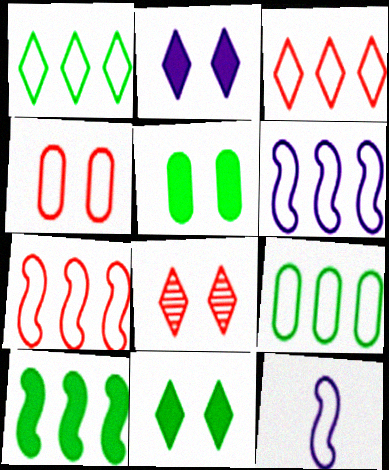[[1, 4, 12], 
[3, 6, 9]]